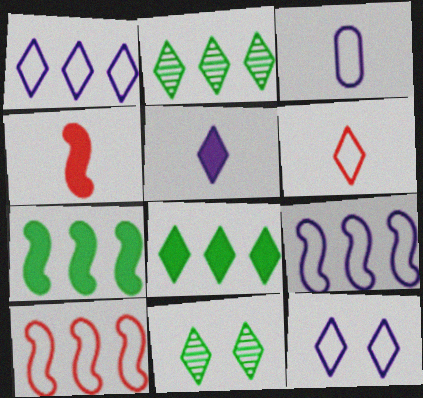[[3, 9, 12]]